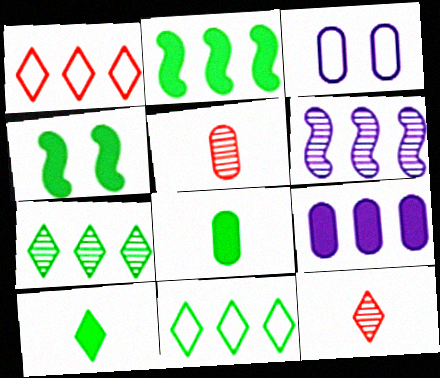[[2, 3, 12]]